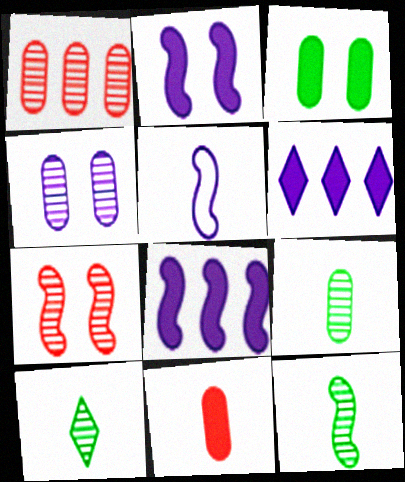[[1, 4, 9], 
[4, 5, 6], 
[5, 10, 11], 
[9, 10, 12]]